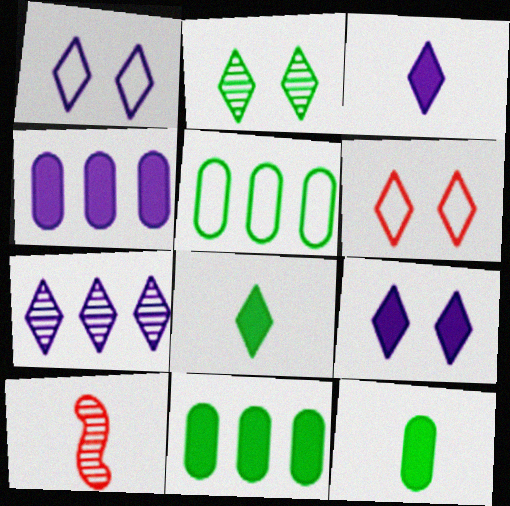[[1, 3, 7], 
[1, 10, 11], 
[2, 6, 9], 
[5, 9, 10], 
[6, 7, 8]]